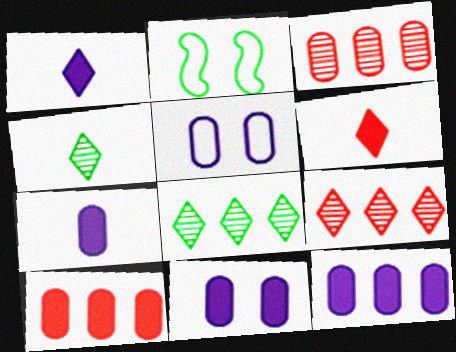[[1, 2, 3], 
[2, 7, 9], 
[7, 11, 12]]